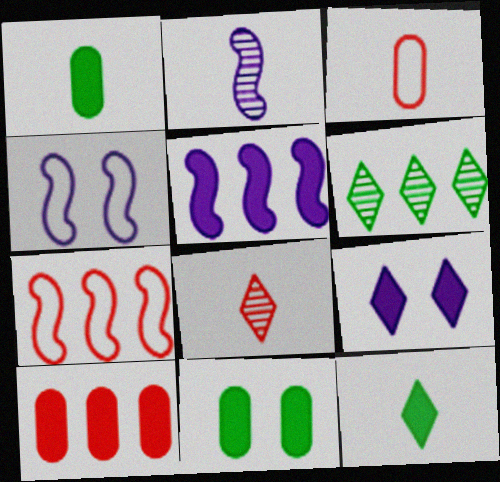[[2, 3, 12], 
[2, 4, 5]]